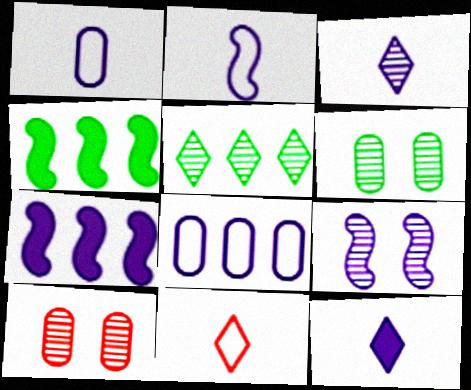[[2, 7, 9], 
[6, 7, 11], 
[8, 9, 12]]